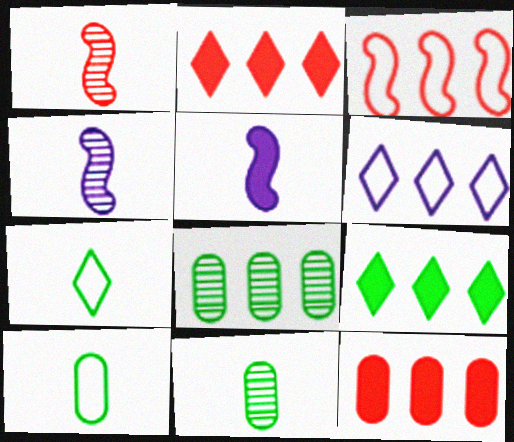[]